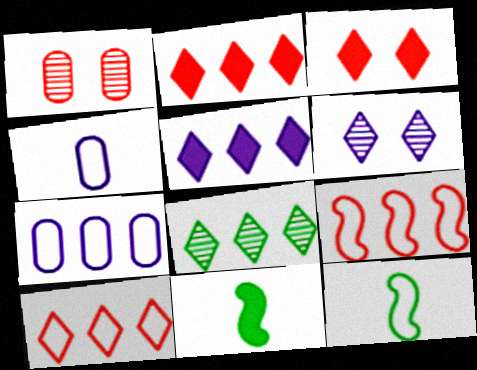[[1, 5, 12], 
[5, 8, 10]]